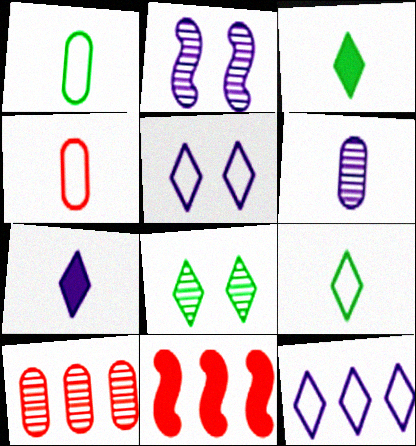[]